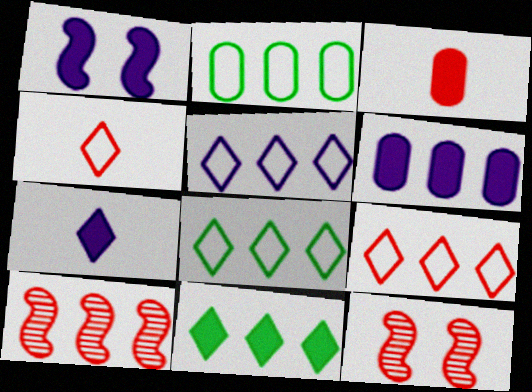[[1, 3, 11], 
[1, 6, 7], 
[2, 7, 12], 
[3, 9, 12], 
[5, 8, 9], 
[6, 8, 10]]